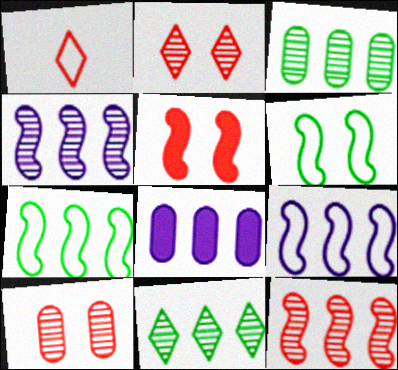[]